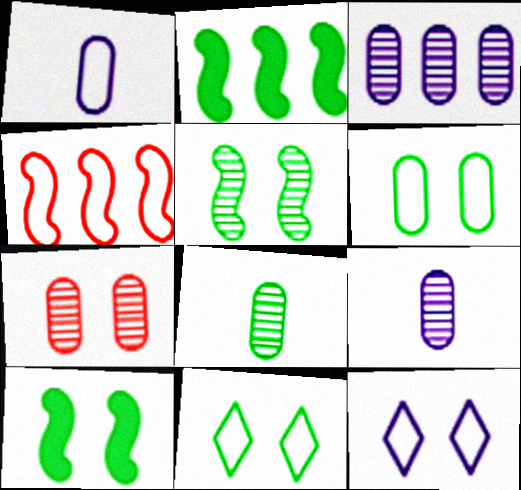[[1, 4, 11], 
[2, 8, 11], 
[3, 7, 8], 
[7, 10, 12]]